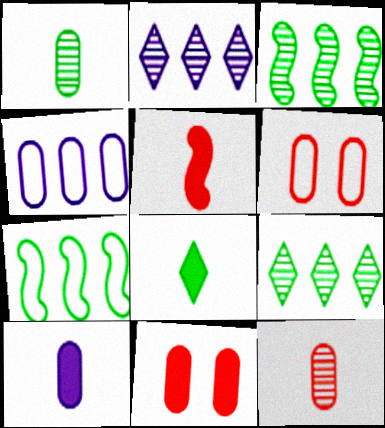[[1, 4, 11], 
[5, 8, 10]]